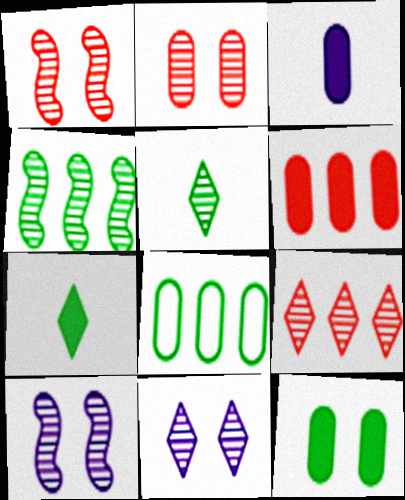[[2, 3, 8], 
[3, 6, 12], 
[5, 9, 11]]